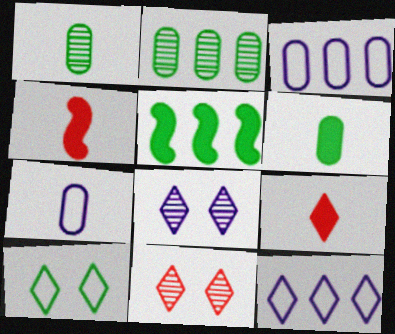[[1, 5, 10], 
[5, 7, 11]]